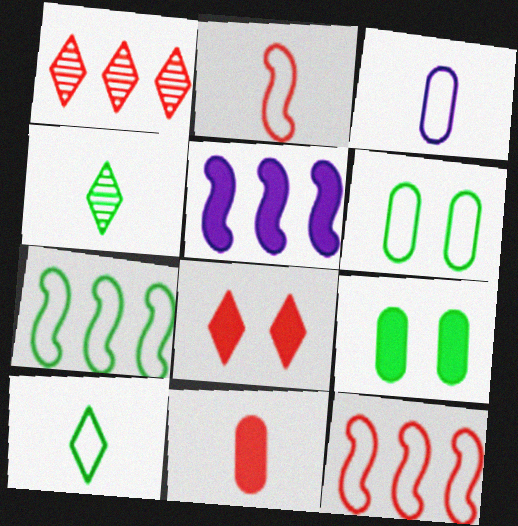[[2, 3, 10], 
[4, 7, 9], 
[6, 7, 10]]